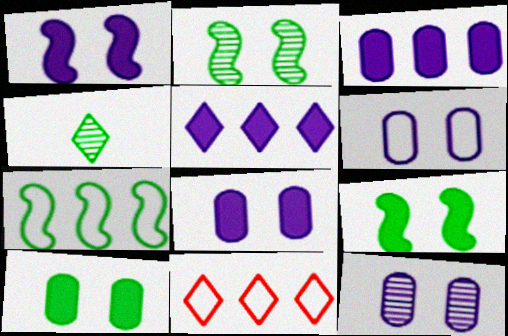[[4, 7, 10], 
[6, 8, 12]]